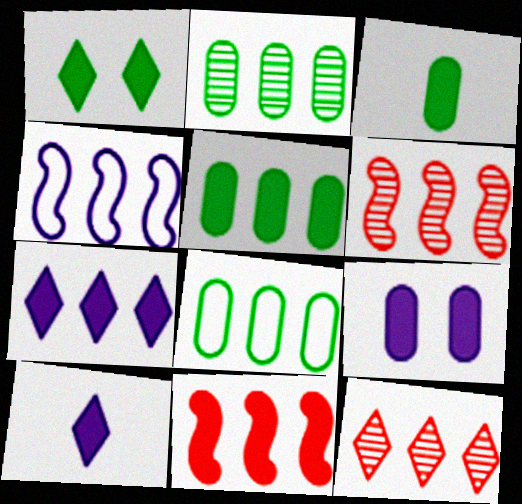[[2, 5, 8], 
[4, 5, 12], 
[5, 7, 11], 
[6, 7, 8]]